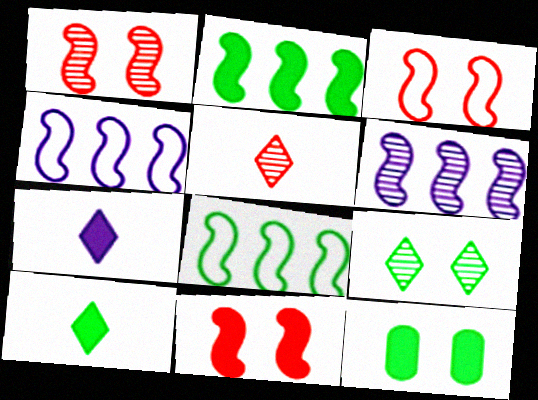[[1, 3, 11], 
[2, 10, 12], 
[4, 5, 12]]